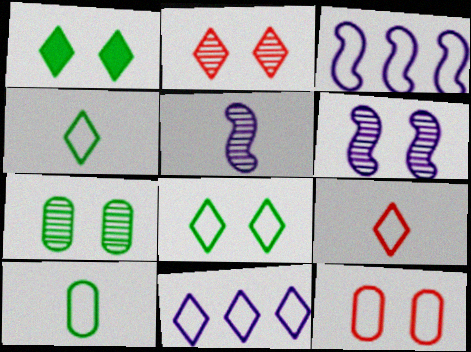[[1, 6, 12], 
[2, 6, 7], 
[3, 4, 12], 
[8, 9, 11]]